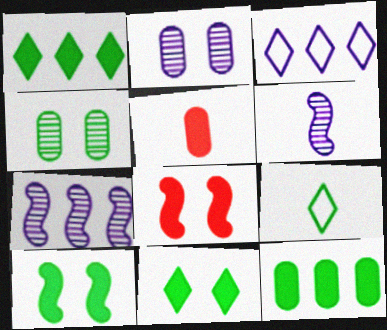[[5, 6, 9]]